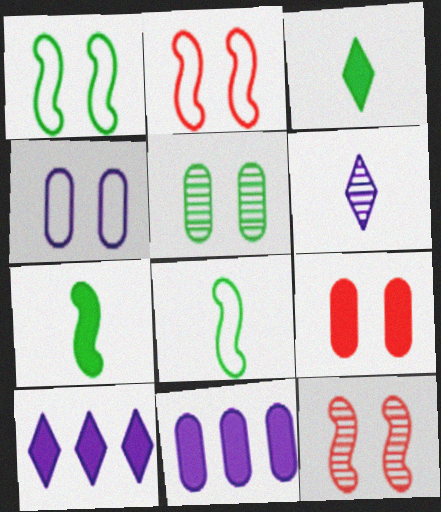[[4, 5, 9], 
[7, 9, 10]]